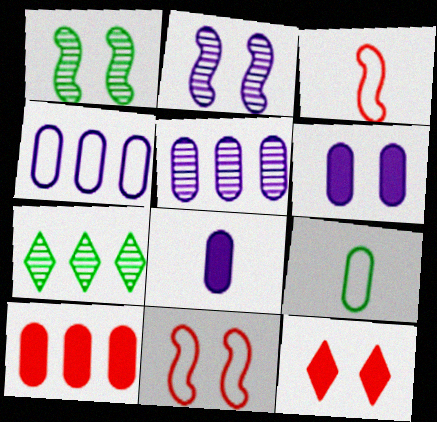[[3, 6, 7], 
[7, 8, 11]]